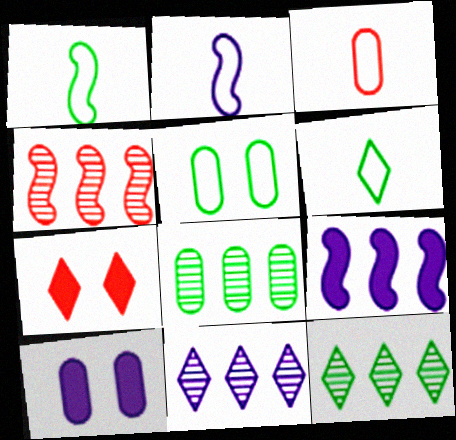[[2, 3, 6], 
[2, 7, 8], 
[2, 10, 11], 
[3, 4, 7], 
[3, 8, 10], 
[4, 6, 10], 
[4, 8, 11], 
[6, 7, 11]]